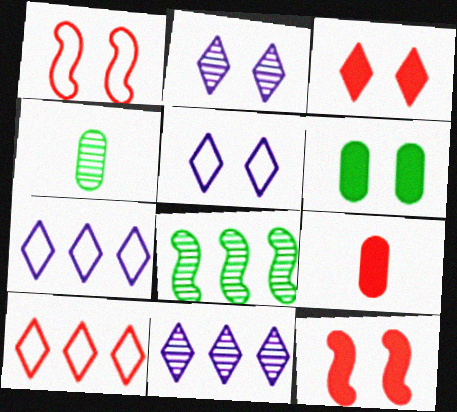[[1, 2, 6], 
[4, 7, 12], 
[5, 8, 9]]